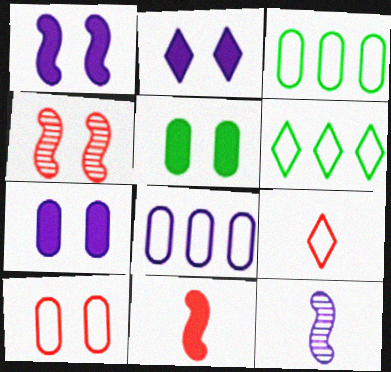[[1, 2, 7], 
[2, 8, 12]]